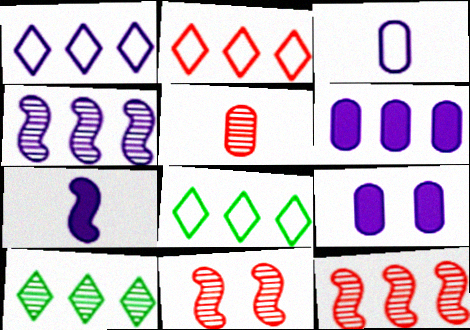[[1, 2, 8], 
[1, 4, 6], 
[6, 8, 12]]